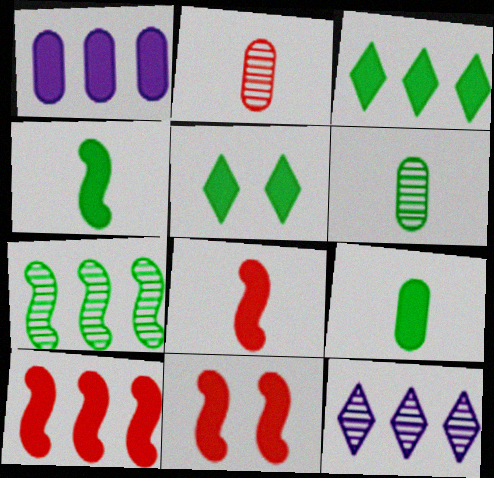[[1, 3, 10], 
[1, 5, 8], 
[8, 10, 11]]